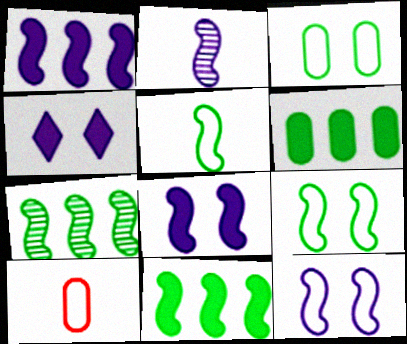[[1, 2, 12], 
[4, 7, 10]]